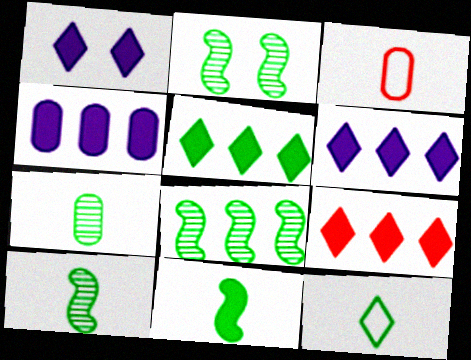[[1, 3, 8], 
[2, 3, 6], 
[2, 8, 10], 
[5, 6, 9], 
[7, 11, 12]]